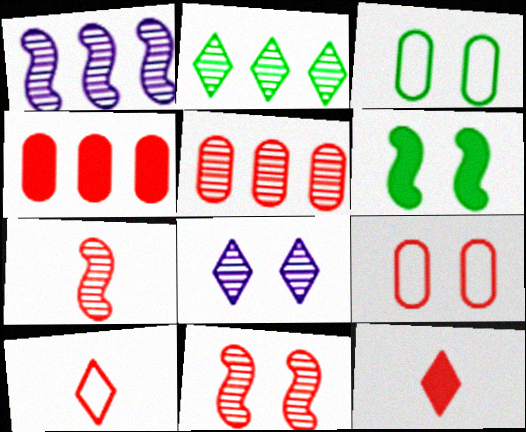[[1, 2, 5], 
[1, 3, 12], 
[4, 10, 11], 
[6, 8, 9]]